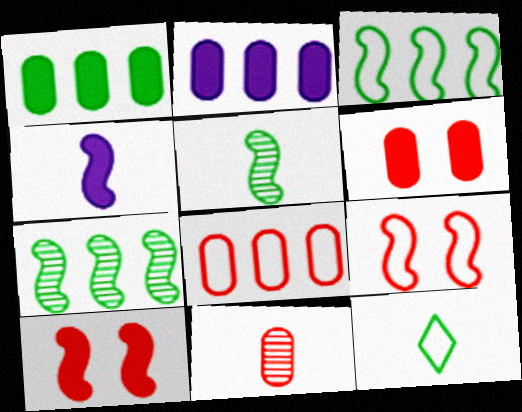[[4, 7, 9], 
[4, 11, 12], 
[6, 8, 11]]